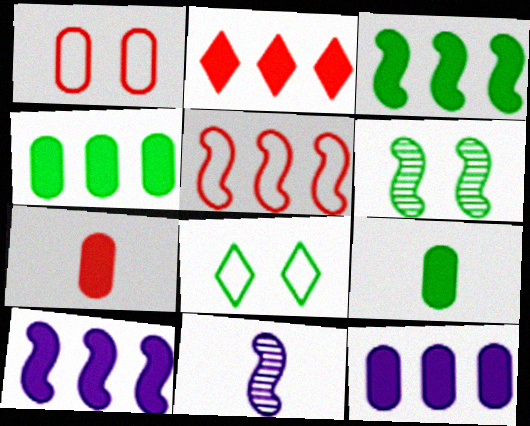[[2, 3, 12], 
[2, 4, 10]]